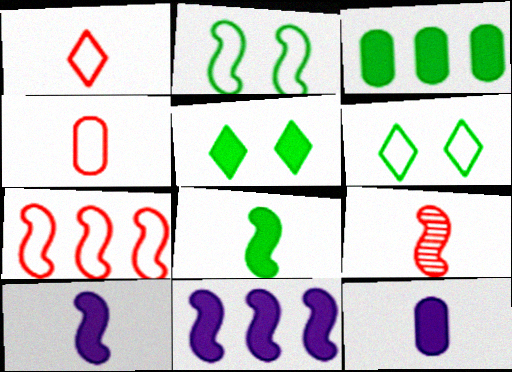[[2, 9, 11], 
[3, 5, 8]]